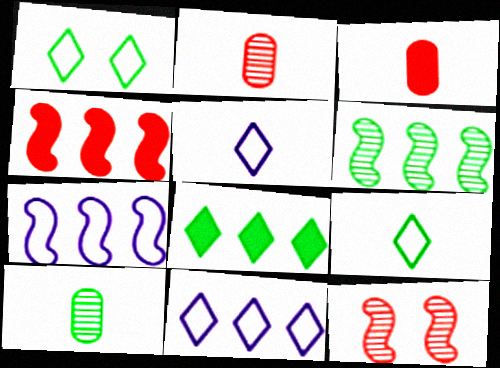[[4, 6, 7]]